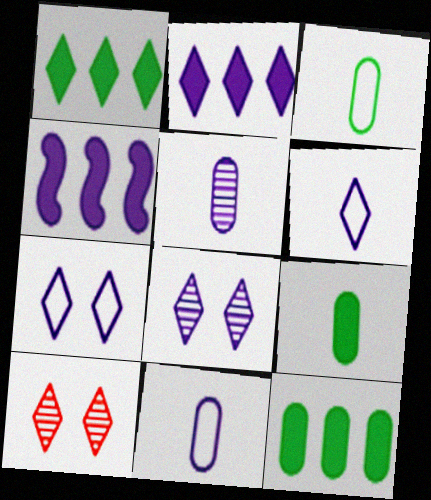[[1, 6, 10], 
[2, 6, 8], 
[3, 4, 10], 
[4, 5, 7], 
[4, 8, 11]]